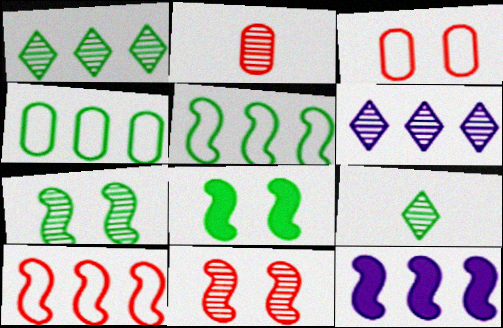[[2, 6, 7], 
[3, 9, 12], 
[4, 8, 9]]